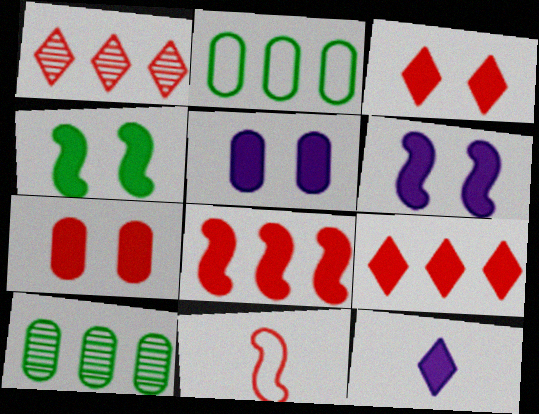[[1, 7, 11], 
[3, 4, 5]]